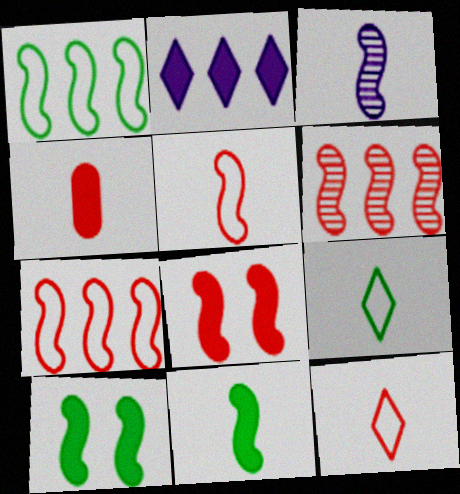[[1, 3, 8], 
[2, 4, 10], 
[3, 4, 9], 
[3, 5, 11], 
[3, 7, 10], 
[5, 6, 8]]